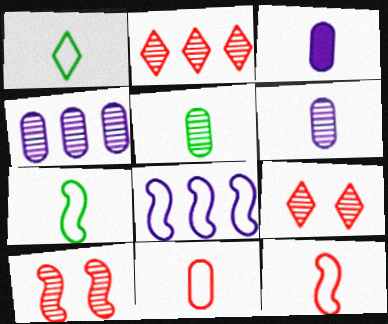[[3, 5, 11]]